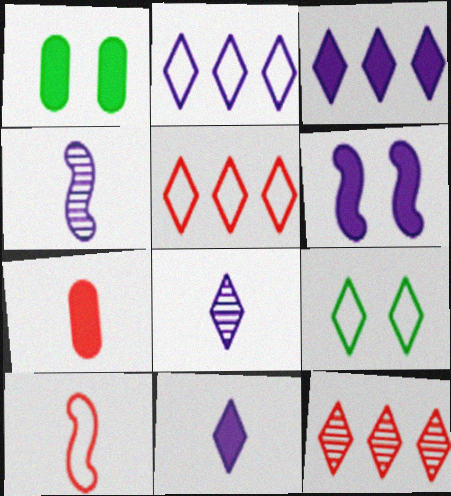[[1, 4, 5], 
[9, 11, 12]]